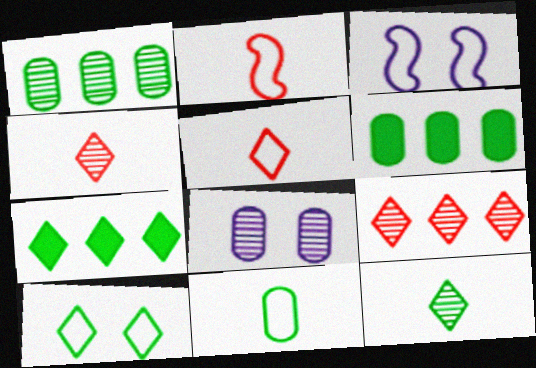[[2, 7, 8], 
[3, 4, 6], 
[7, 10, 12]]